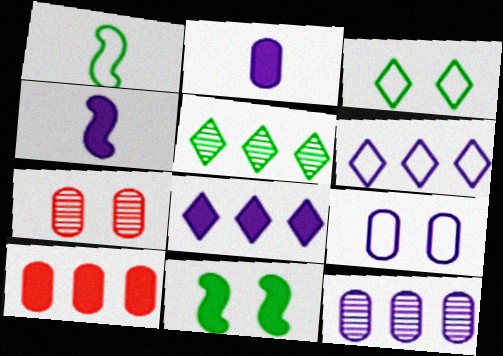[[1, 7, 8], 
[2, 9, 12]]